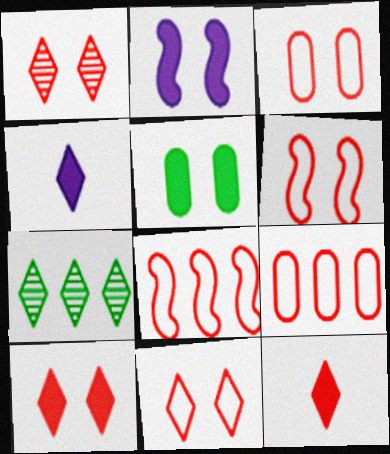[[1, 10, 11], 
[2, 5, 10], 
[3, 6, 11], 
[4, 7, 11]]